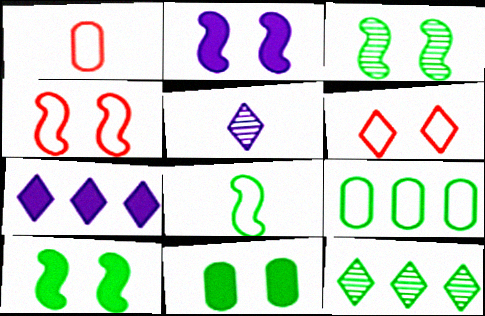[[1, 2, 12], 
[1, 3, 7], 
[2, 3, 4], 
[8, 11, 12]]